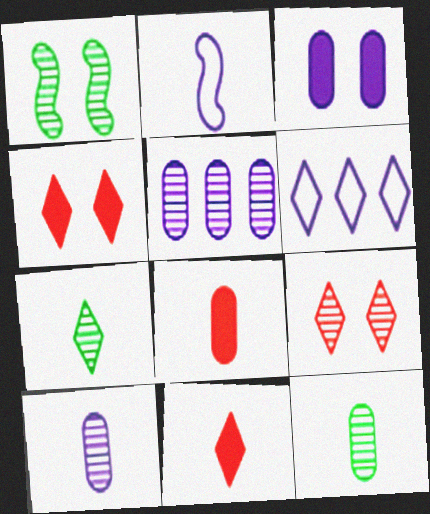[[1, 6, 8], 
[2, 7, 8], 
[2, 11, 12], 
[4, 6, 7]]